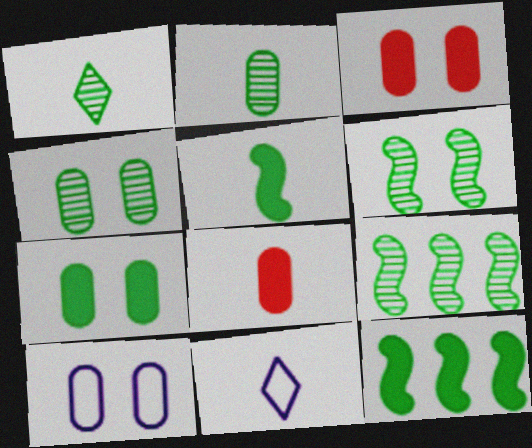[[1, 4, 9], 
[3, 4, 10], 
[3, 9, 11]]